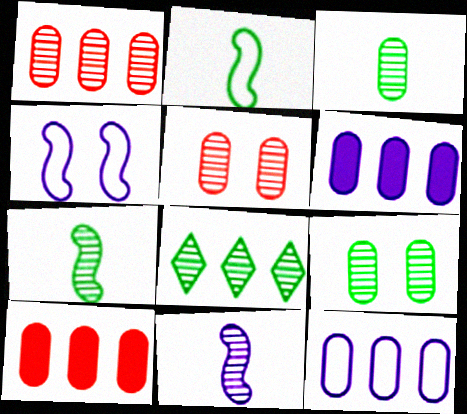[[5, 8, 11], 
[7, 8, 9]]